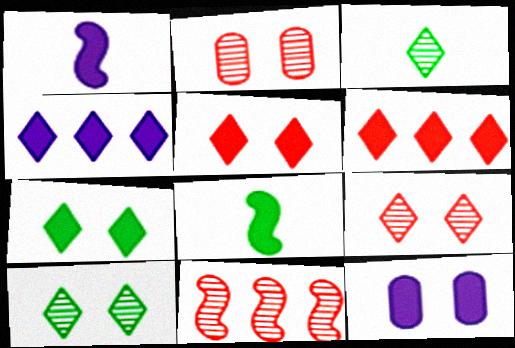[[1, 4, 12], 
[6, 8, 12]]